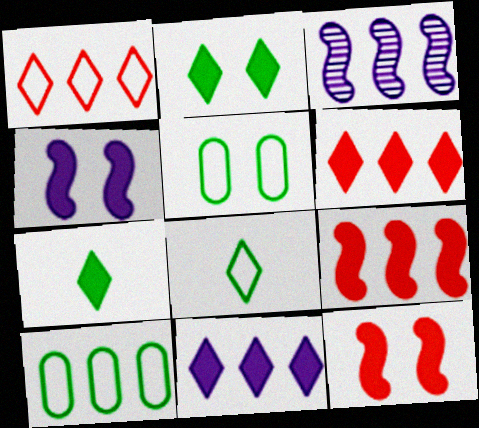[[3, 6, 10]]